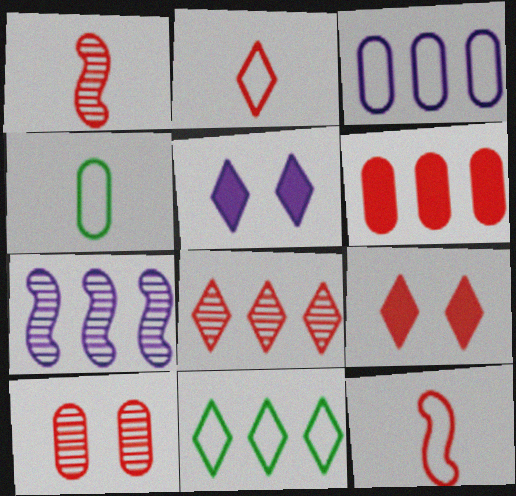[[1, 8, 10], 
[2, 8, 9], 
[4, 7, 9], 
[6, 7, 11]]